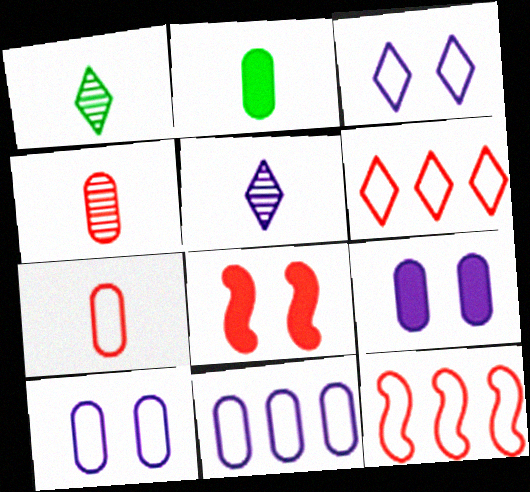[[1, 8, 11], 
[1, 9, 12], 
[4, 6, 8]]